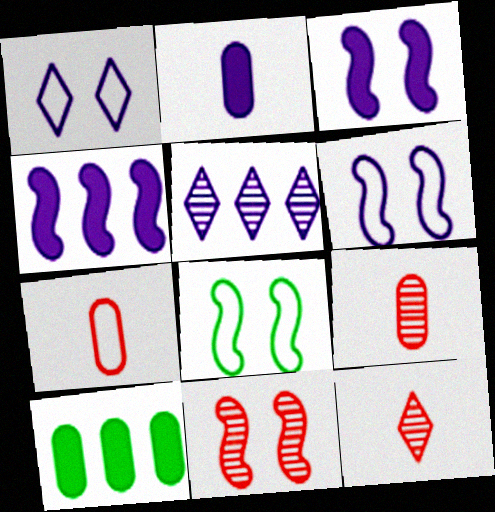[[2, 5, 6], 
[3, 8, 11], 
[6, 10, 12]]